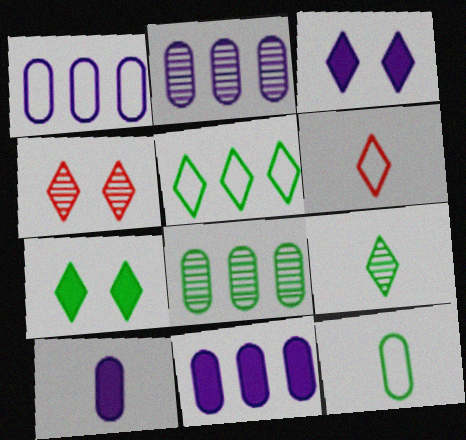[[1, 2, 11], 
[5, 7, 9]]